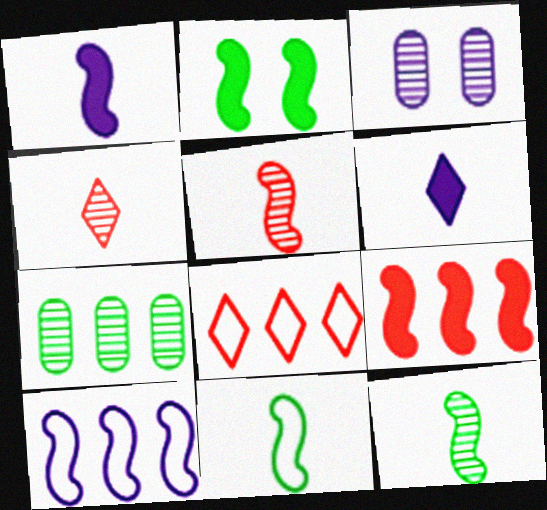[[1, 2, 9], 
[1, 5, 11], 
[2, 5, 10], 
[3, 6, 10]]